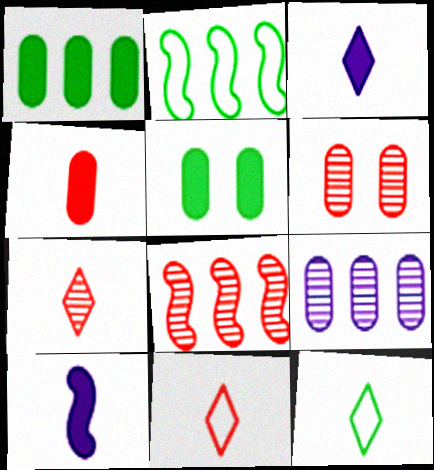[[2, 3, 6], 
[3, 7, 12], 
[6, 7, 8]]